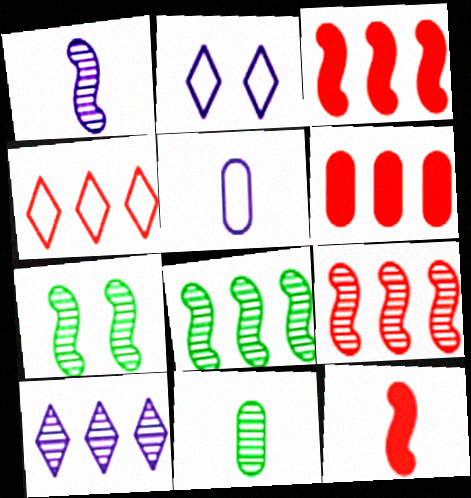[[1, 7, 9], 
[2, 3, 11], 
[4, 6, 9]]